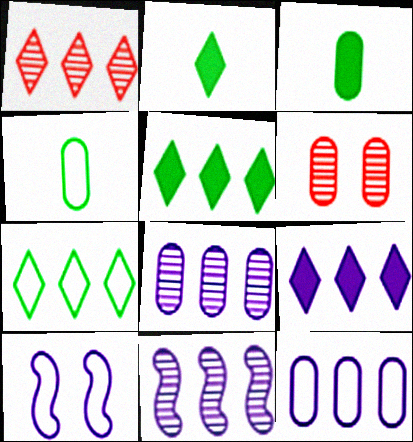[[1, 3, 10], 
[1, 7, 9], 
[3, 6, 12], 
[9, 11, 12]]